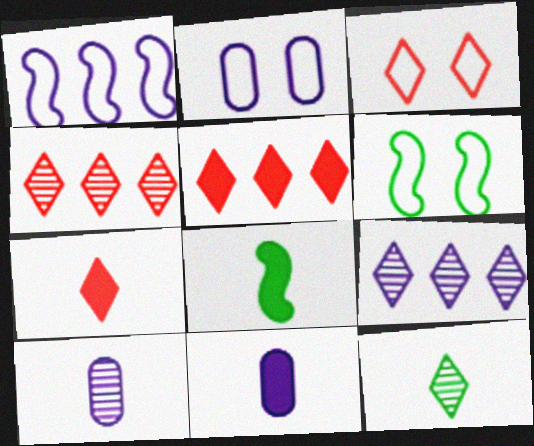[[2, 3, 6], 
[2, 4, 8], 
[3, 4, 7], 
[4, 6, 11], 
[5, 6, 10], 
[7, 8, 11]]